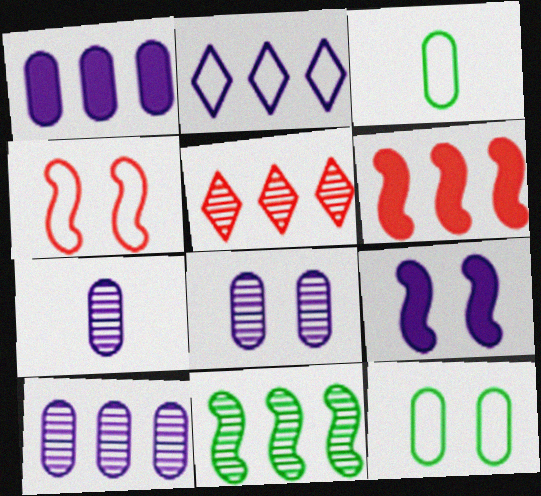[[2, 3, 4], 
[2, 7, 9], 
[3, 5, 9], 
[5, 10, 11], 
[7, 8, 10]]